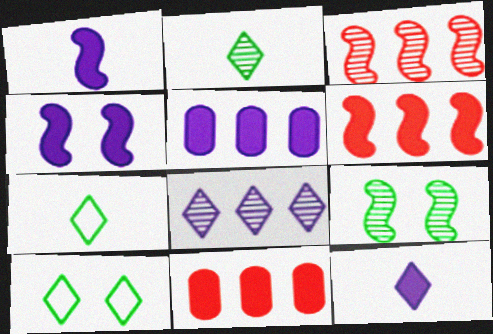[[4, 5, 12]]